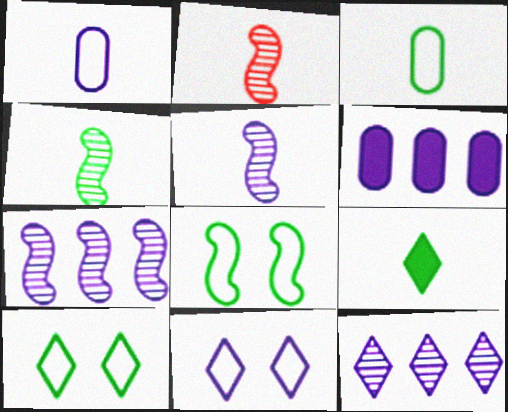[[1, 2, 9], 
[2, 4, 5], 
[2, 6, 10], 
[3, 4, 9], 
[5, 6, 11]]